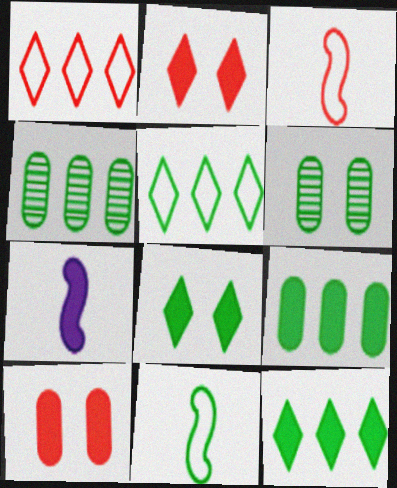[[1, 6, 7], 
[2, 7, 9], 
[4, 8, 11], 
[6, 11, 12], 
[7, 10, 12]]